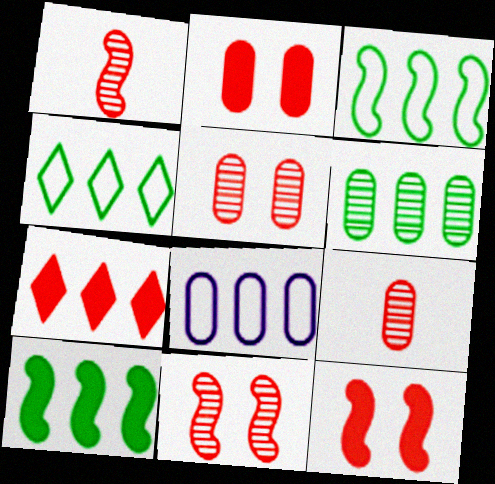[[4, 6, 10]]